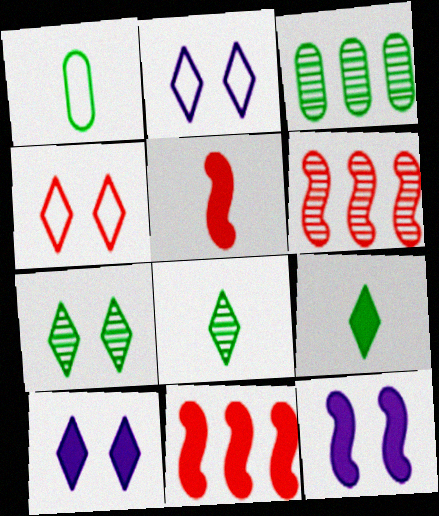[[1, 6, 10], 
[2, 3, 5], 
[4, 7, 10]]